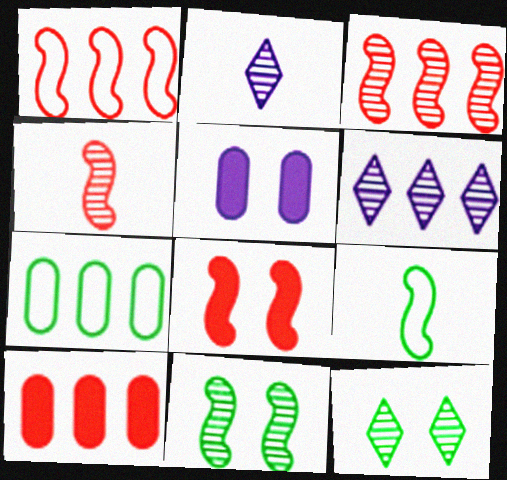[[1, 4, 8], 
[2, 7, 8]]